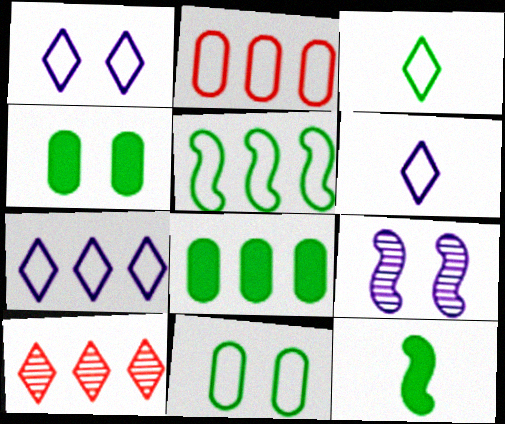[[1, 6, 7], 
[2, 5, 7], 
[3, 5, 11]]